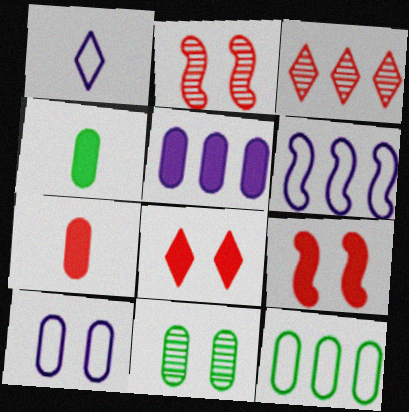[[1, 6, 10], 
[4, 11, 12]]